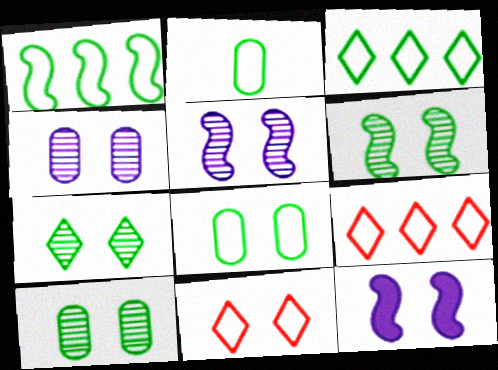[[6, 7, 10], 
[10, 11, 12]]